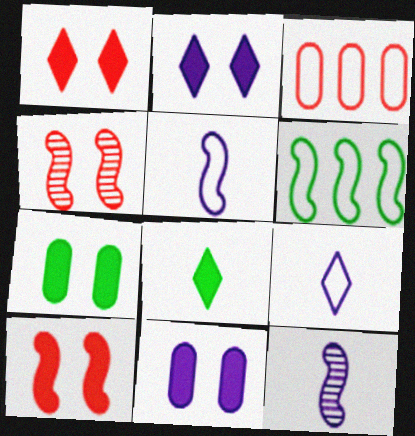[[2, 7, 10], 
[6, 10, 12]]